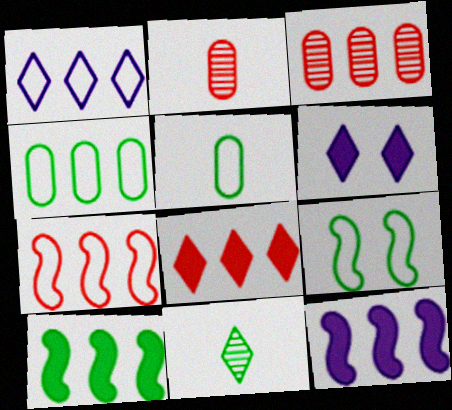[[1, 3, 10], 
[1, 4, 7], 
[3, 7, 8]]